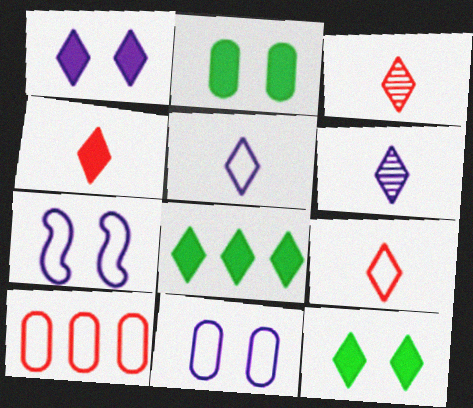[[1, 4, 8], 
[3, 4, 9]]